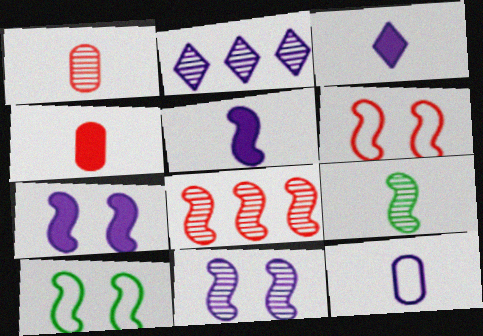[[2, 4, 10], 
[2, 7, 12], 
[5, 8, 10], 
[8, 9, 11]]